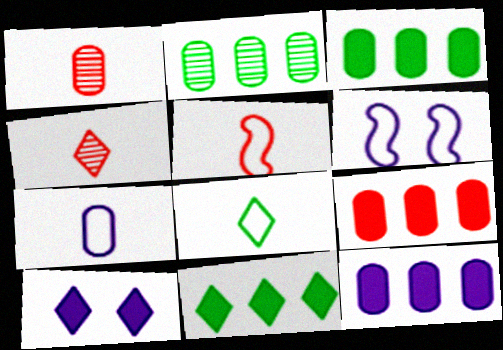[[1, 6, 11], 
[2, 5, 10], 
[3, 4, 6], 
[3, 9, 12], 
[5, 7, 8]]